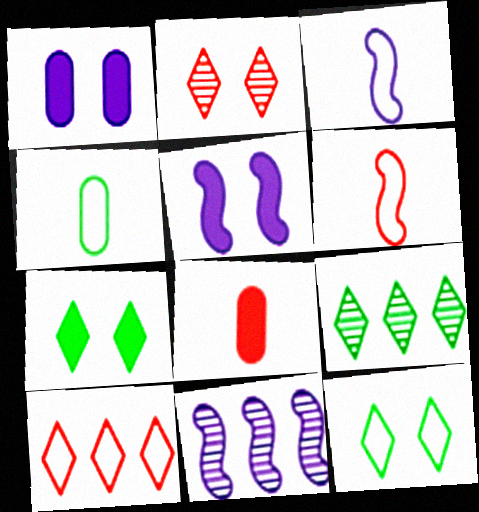[[1, 6, 9], 
[3, 5, 11], 
[8, 11, 12]]